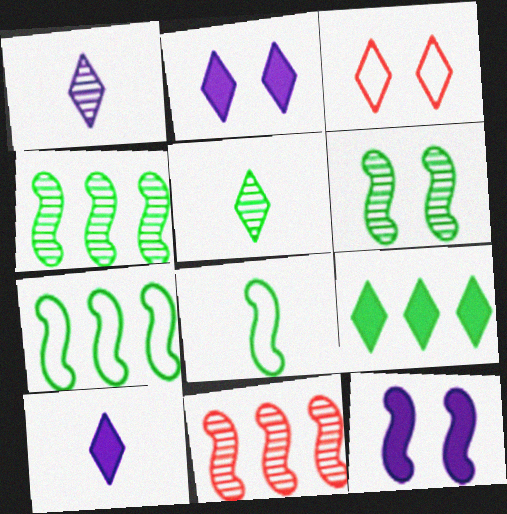[[1, 3, 9], 
[8, 11, 12]]